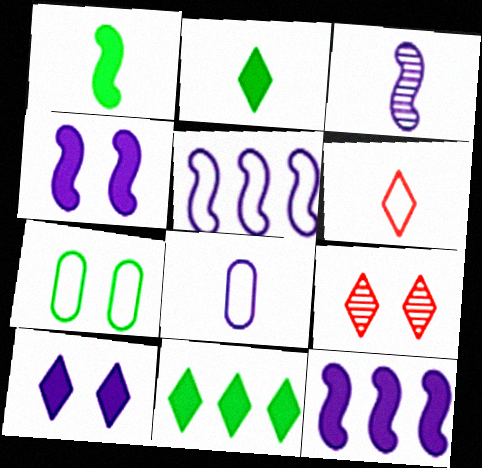[[3, 4, 5], 
[4, 7, 9], 
[5, 6, 7]]